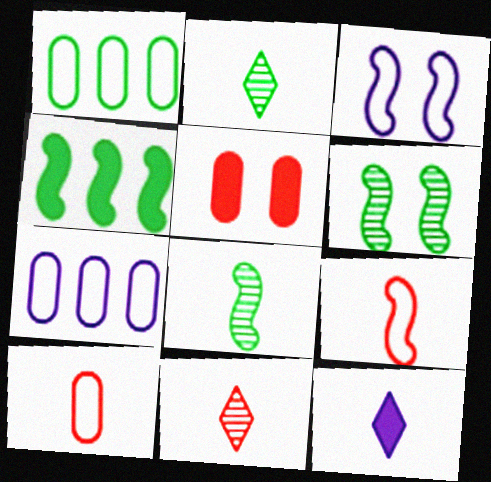[[4, 5, 12], 
[8, 10, 12]]